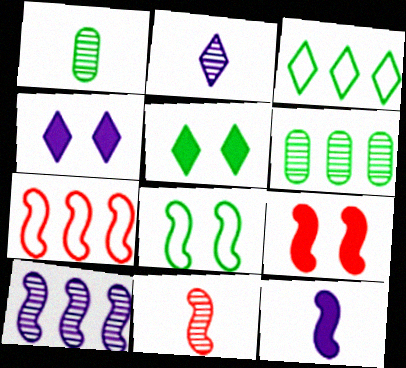[[1, 2, 11], 
[1, 4, 7], 
[7, 9, 11]]